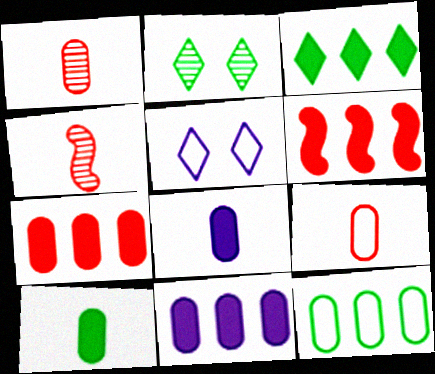[[3, 6, 11]]